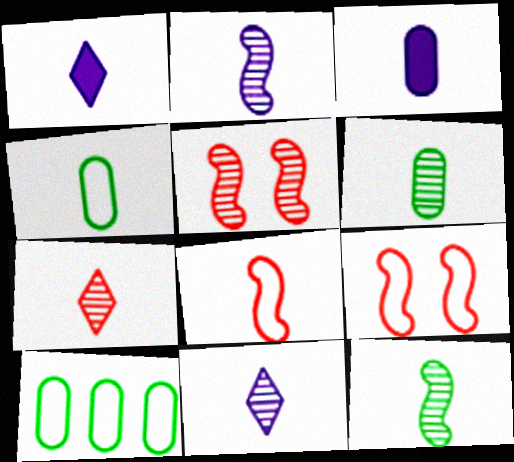[[1, 5, 10], 
[1, 6, 8], 
[2, 6, 7]]